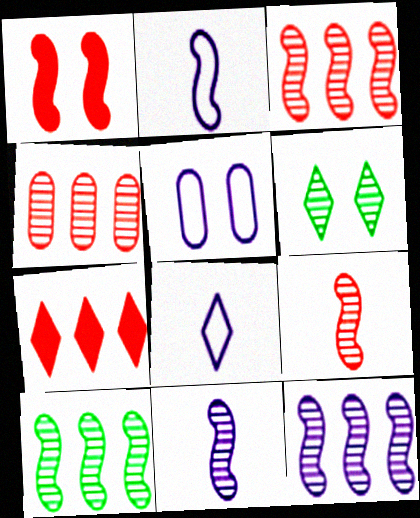[[1, 2, 10], 
[1, 5, 6], 
[3, 10, 12], 
[4, 6, 11], 
[6, 7, 8]]